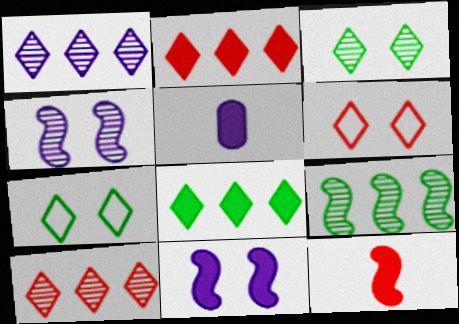[[5, 6, 9]]